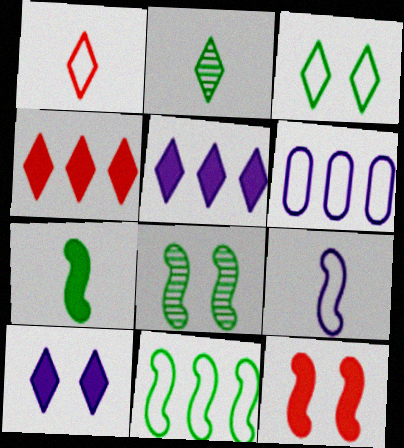[[2, 6, 12], 
[7, 8, 11]]